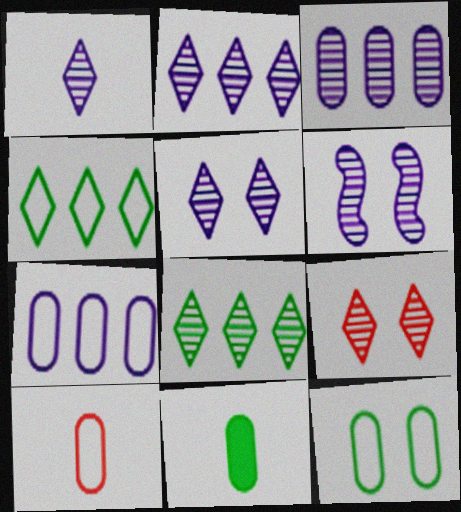[[1, 2, 5], 
[1, 3, 6], 
[1, 8, 9], 
[7, 10, 12]]